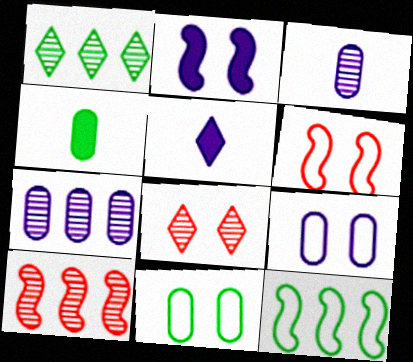[[1, 7, 10], 
[2, 8, 11], 
[5, 10, 11]]